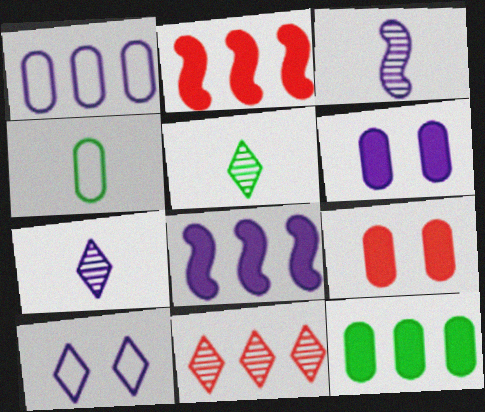[]